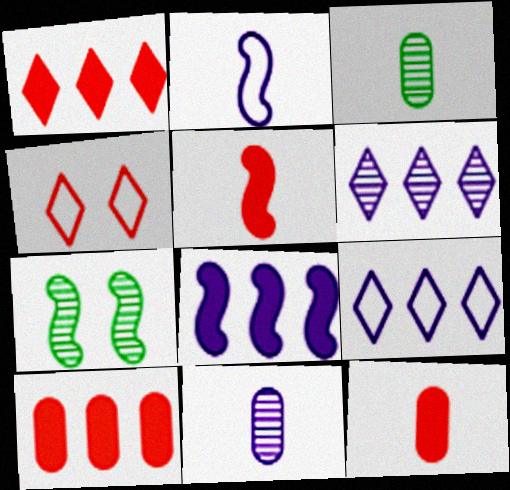[[3, 4, 8], 
[7, 9, 12]]